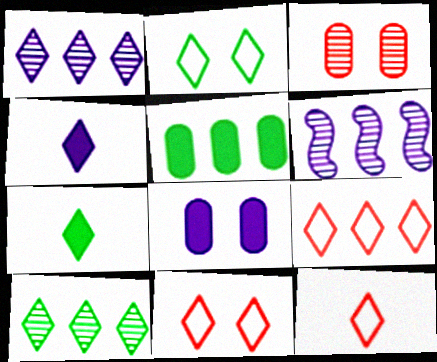[[1, 7, 11], 
[2, 7, 10], 
[4, 10, 11], 
[5, 6, 9], 
[9, 11, 12]]